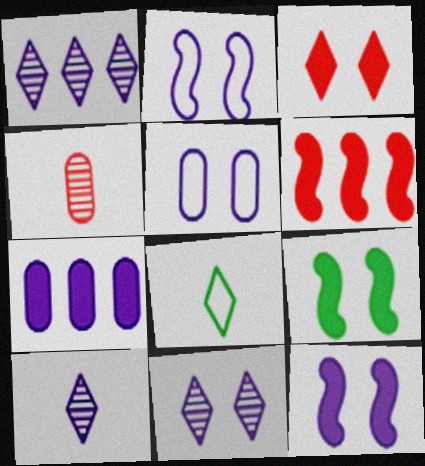[[1, 3, 8], 
[1, 10, 11], 
[2, 7, 10], 
[5, 11, 12]]